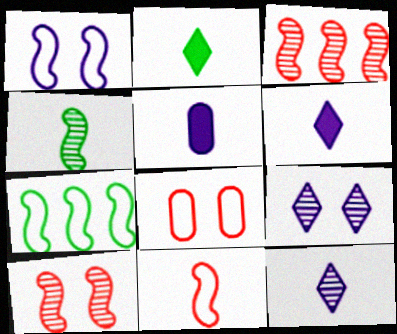[[1, 7, 11]]